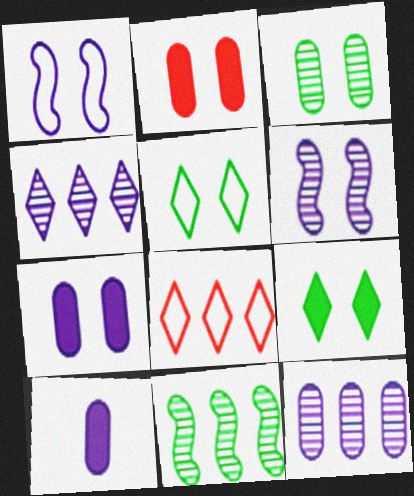[[1, 4, 10], 
[2, 5, 6]]